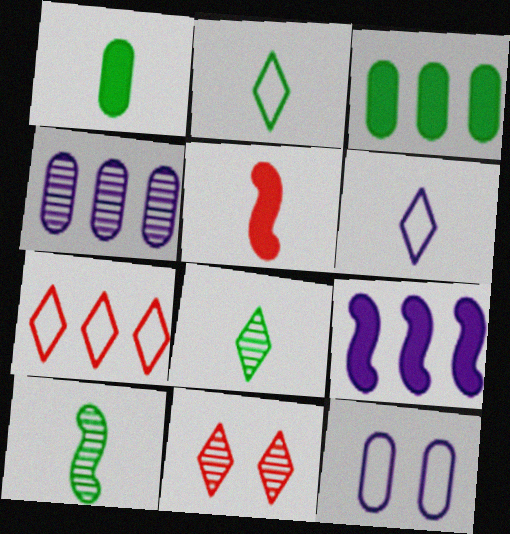[[1, 2, 10], 
[4, 10, 11]]